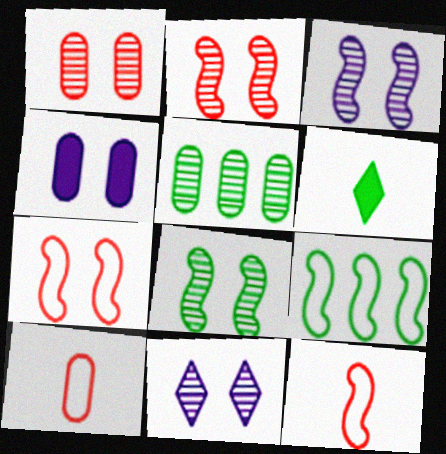[[1, 8, 11], 
[2, 3, 8], 
[4, 5, 10]]